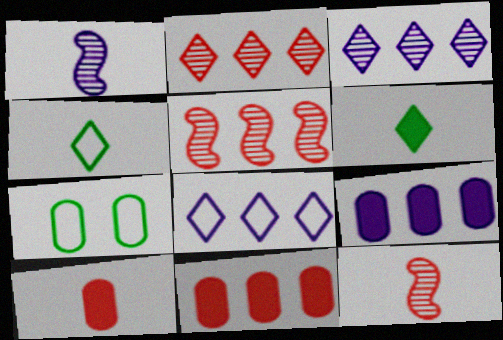[[1, 4, 10]]